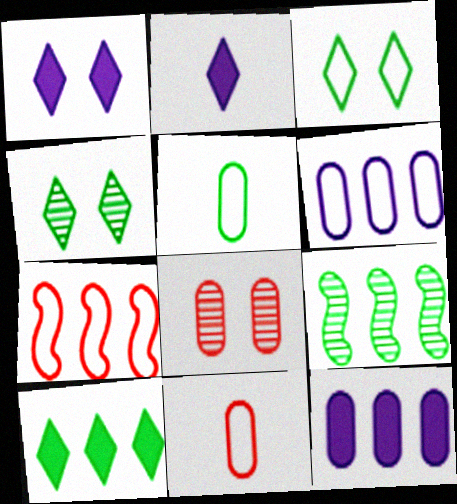[[1, 9, 11], 
[5, 8, 12]]